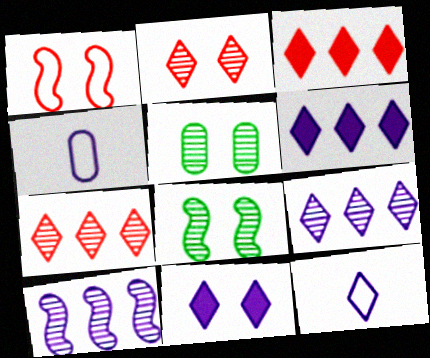[[1, 5, 11], 
[3, 4, 8], 
[4, 10, 11], 
[9, 11, 12]]